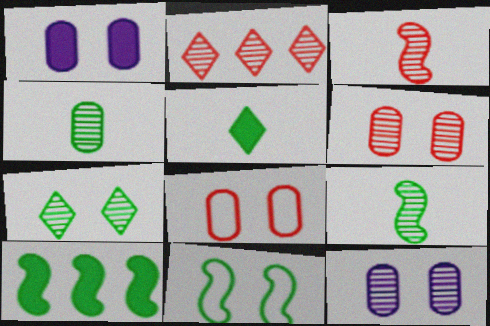[[2, 3, 6], 
[2, 9, 12], 
[9, 10, 11]]